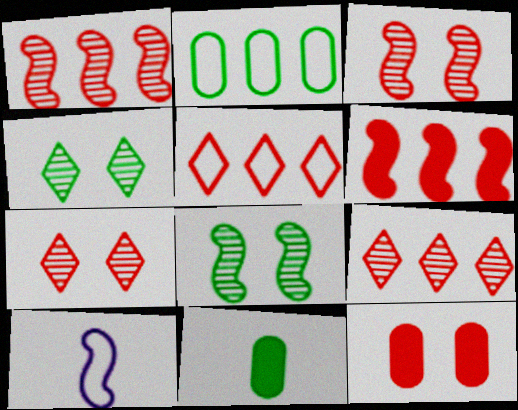[[6, 8, 10]]